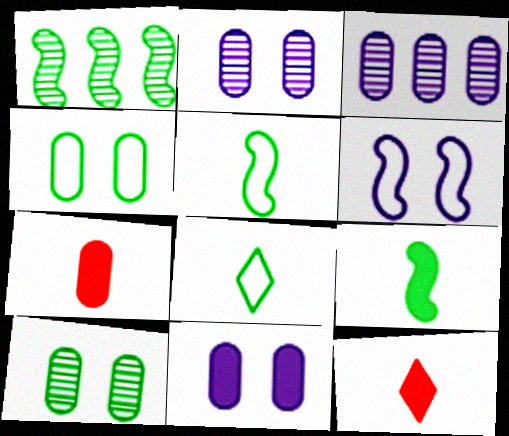[[3, 4, 7]]